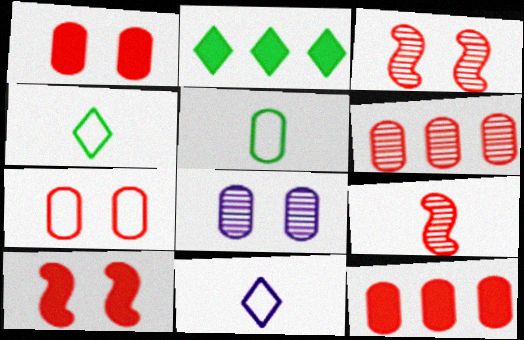[[5, 8, 12]]